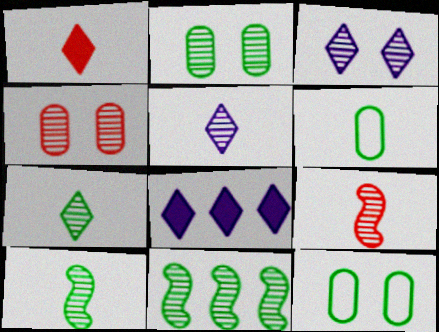[[2, 7, 11], 
[4, 5, 11], 
[8, 9, 12]]